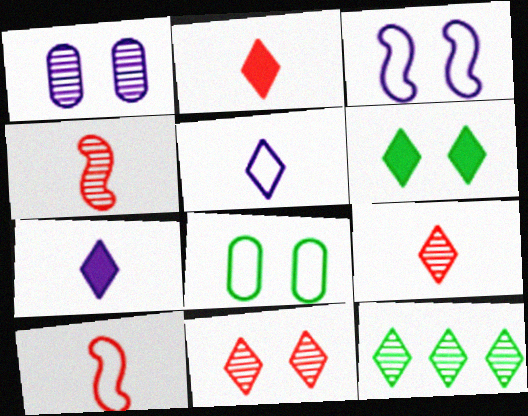[[1, 4, 12]]